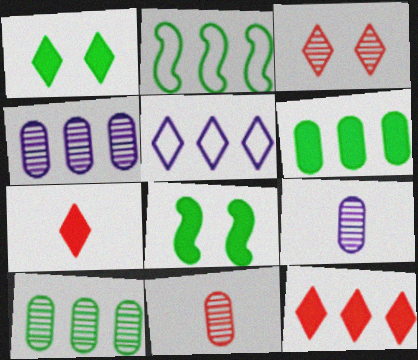[[2, 4, 12], 
[5, 8, 11]]